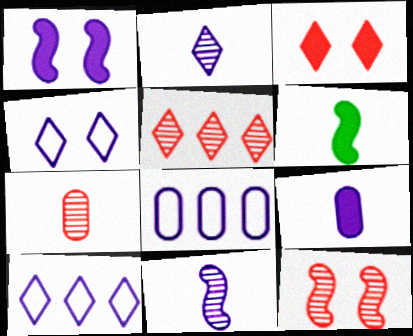[[1, 2, 8], 
[5, 7, 12]]